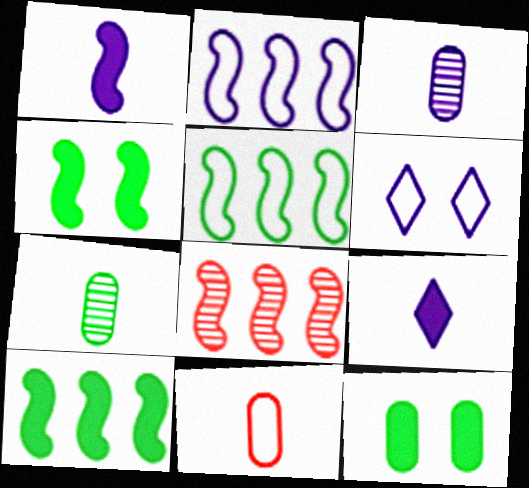[[2, 8, 10], 
[5, 6, 11]]